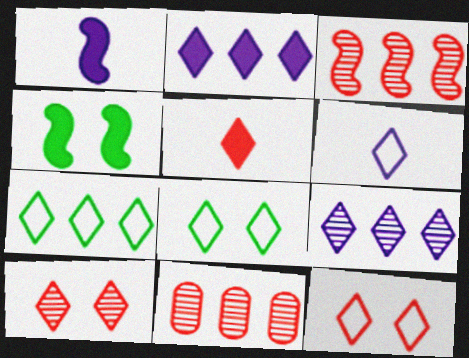[[1, 8, 11], 
[4, 6, 11], 
[5, 8, 9], 
[6, 7, 12]]